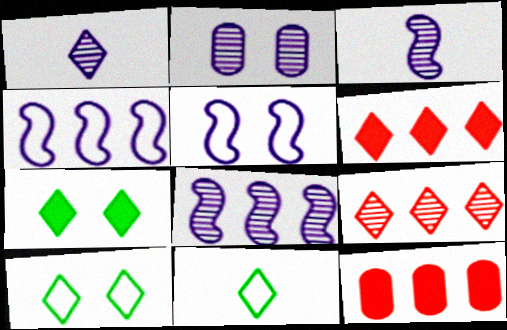[[1, 2, 8], 
[1, 6, 10], 
[3, 10, 12]]